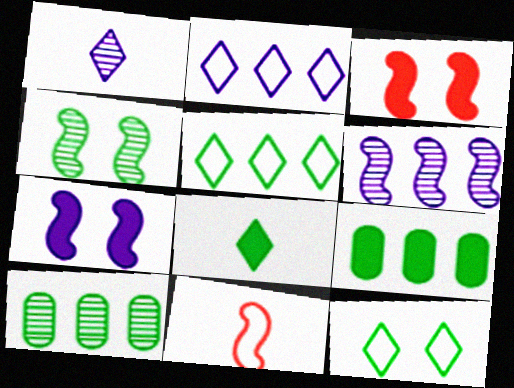[]